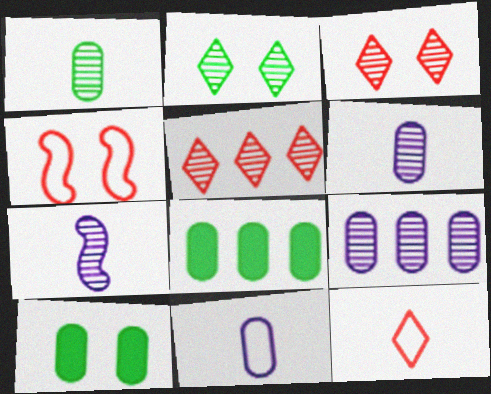[]